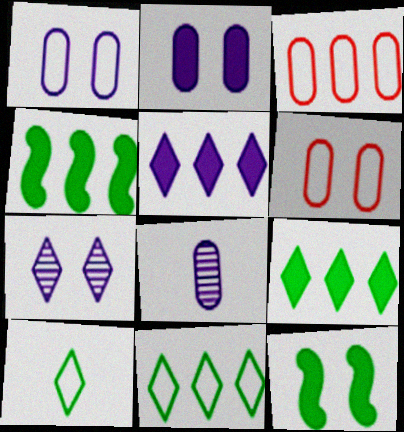[[6, 7, 12]]